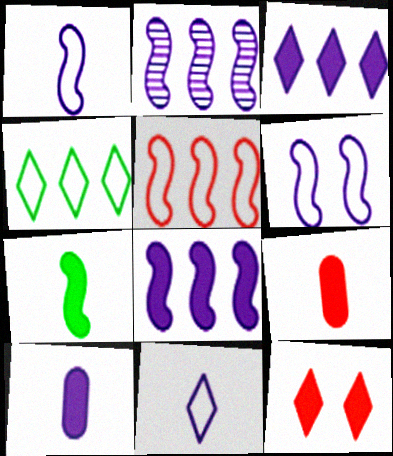[]